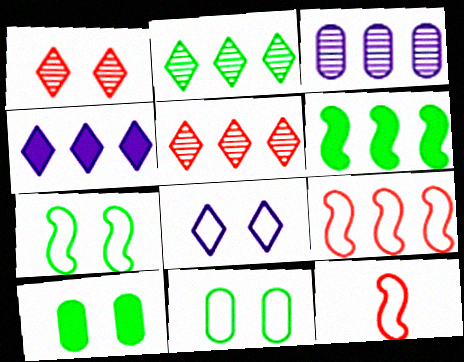[]